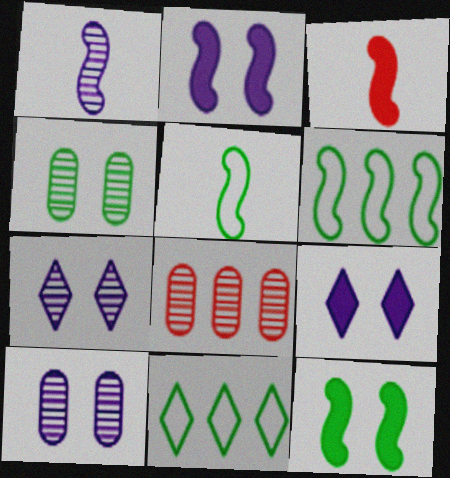[[1, 3, 5], 
[3, 10, 11], 
[5, 8, 9]]